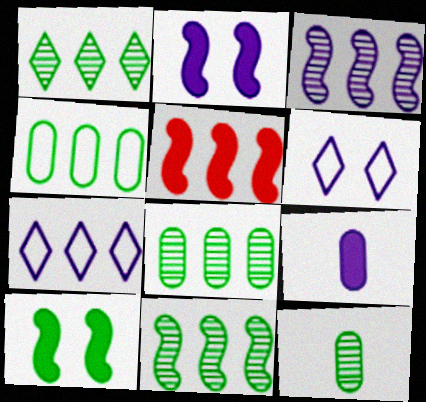[[1, 8, 11], 
[3, 6, 9], 
[5, 6, 12], 
[5, 7, 8]]